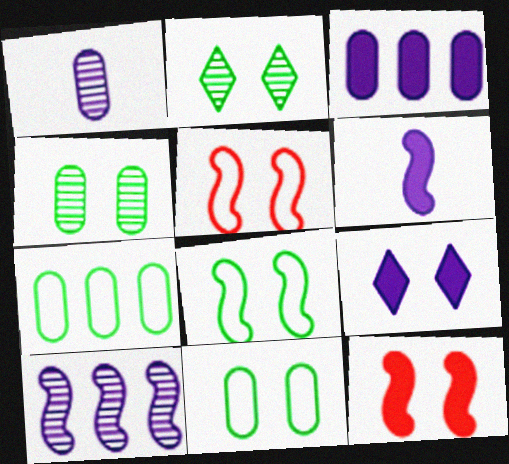[[3, 6, 9], 
[4, 5, 9]]